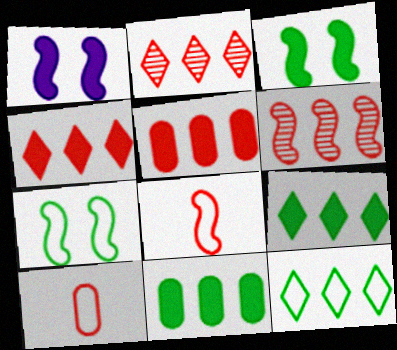[]